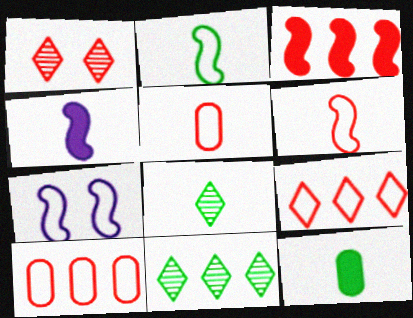[[1, 3, 5], 
[2, 8, 12], 
[4, 5, 8]]